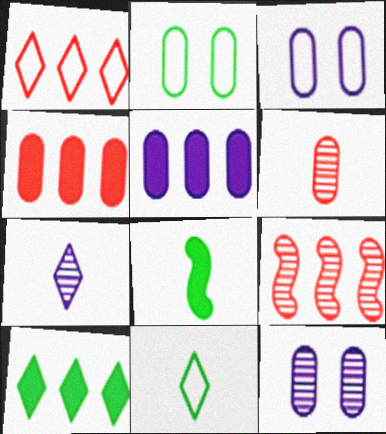[[1, 4, 9], 
[1, 8, 12], 
[2, 5, 6]]